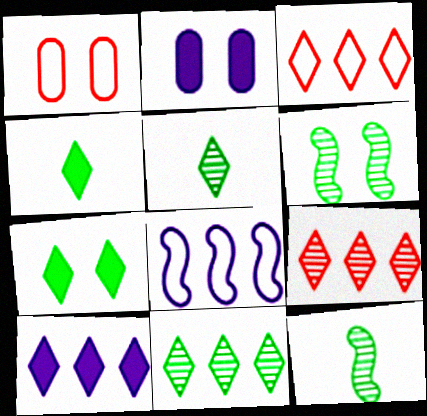[[1, 10, 12], 
[2, 3, 12], 
[3, 10, 11]]